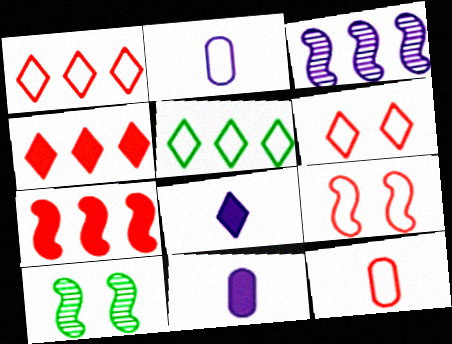[[1, 9, 12], 
[1, 10, 11], 
[2, 4, 10], 
[2, 5, 9]]